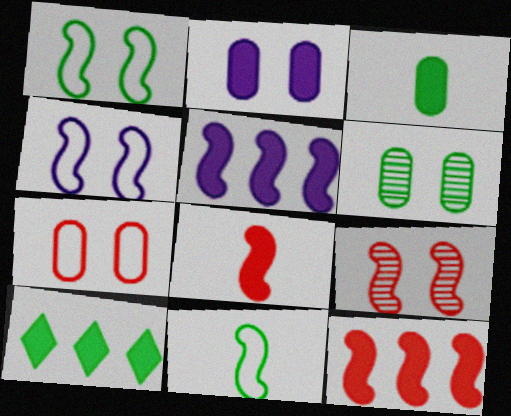[[2, 6, 7], 
[2, 8, 10], 
[5, 9, 11], 
[6, 10, 11]]